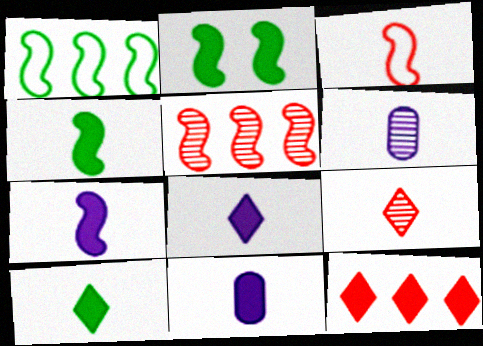[[2, 11, 12], 
[3, 6, 10], 
[7, 8, 11]]